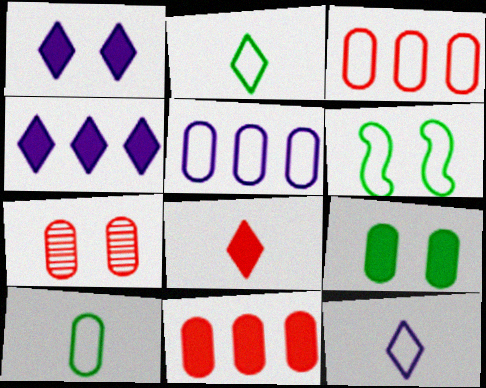[[1, 6, 7], 
[3, 6, 12]]